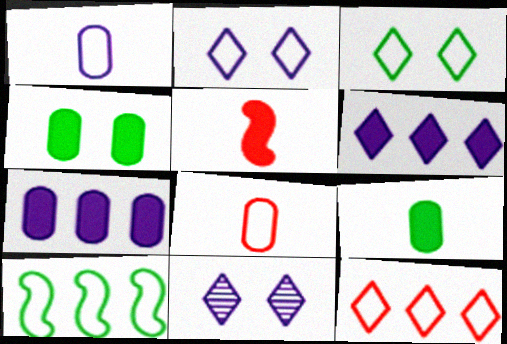[[2, 8, 10], 
[4, 5, 6]]